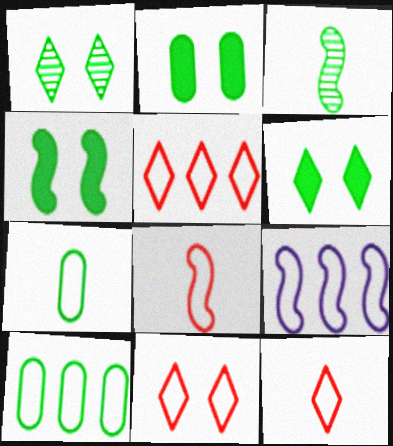[[2, 4, 6], 
[3, 6, 10], 
[5, 9, 10], 
[5, 11, 12], 
[7, 9, 11]]